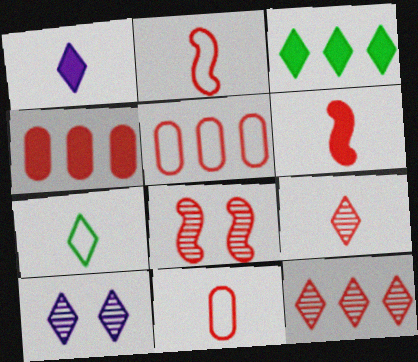[[1, 7, 9], 
[6, 9, 11]]